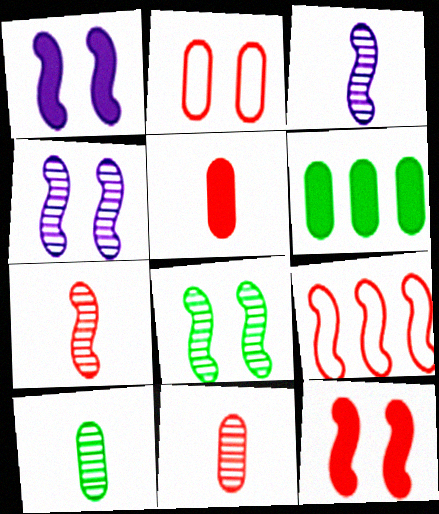[[7, 9, 12]]